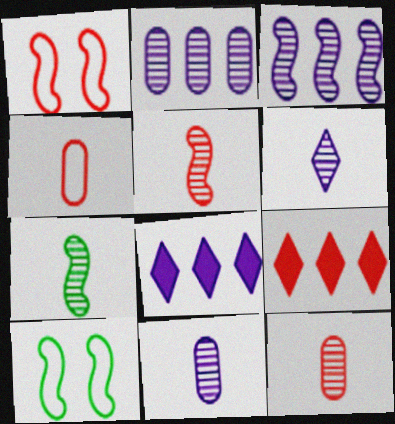[[1, 9, 12], 
[6, 7, 12], 
[8, 10, 12], 
[9, 10, 11]]